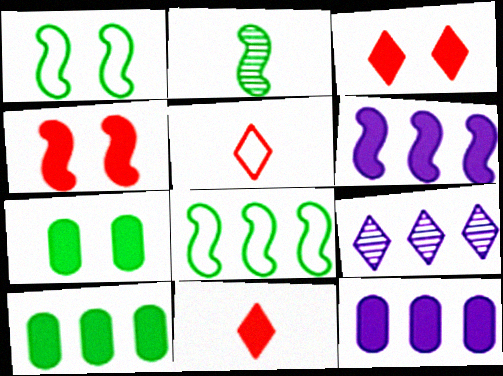[[6, 7, 11]]